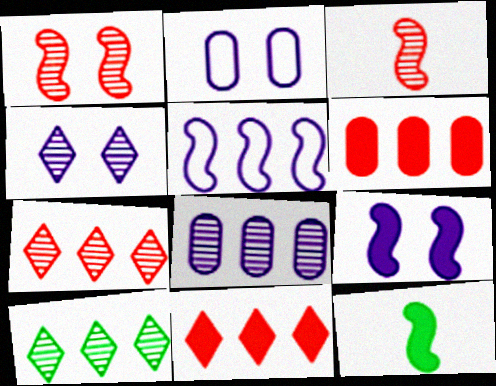[[1, 5, 12], 
[2, 4, 9], 
[2, 7, 12], 
[5, 6, 10]]